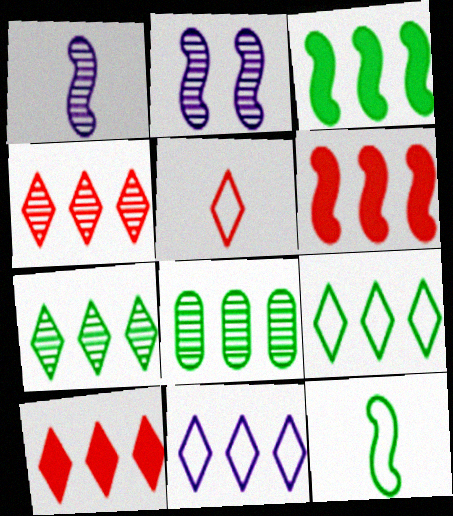[[2, 6, 12], 
[3, 8, 9], 
[6, 8, 11], 
[7, 10, 11]]